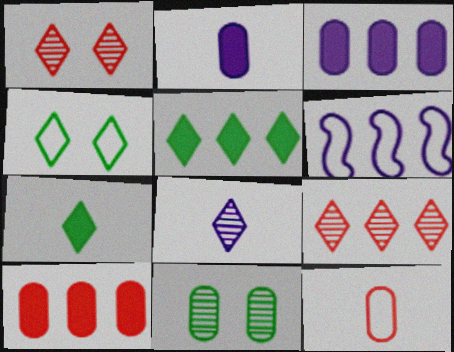[[3, 11, 12], 
[4, 6, 12]]